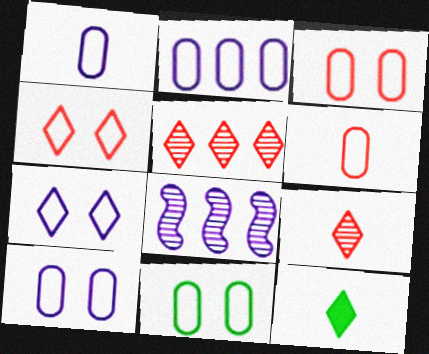[[1, 2, 10], 
[2, 6, 11], 
[3, 8, 12], 
[3, 10, 11], 
[5, 7, 12]]